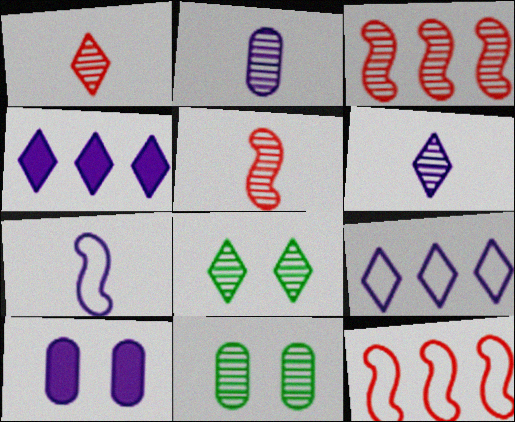[[2, 3, 8], 
[3, 6, 11]]